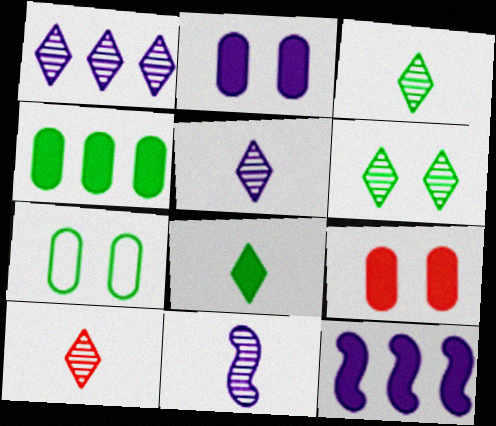[[1, 6, 10], 
[3, 5, 10], 
[7, 10, 12], 
[8, 9, 12]]